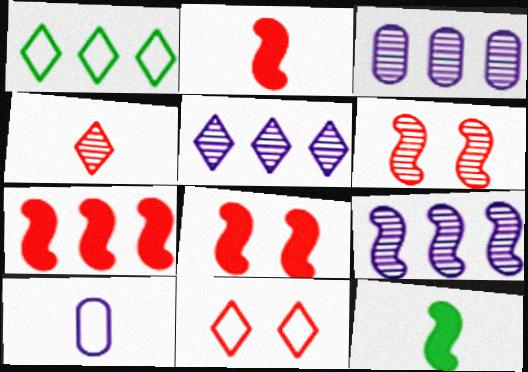[[1, 3, 7], 
[2, 7, 8], 
[3, 5, 9], 
[3, 11, 12], 
[4, 10, 12]]